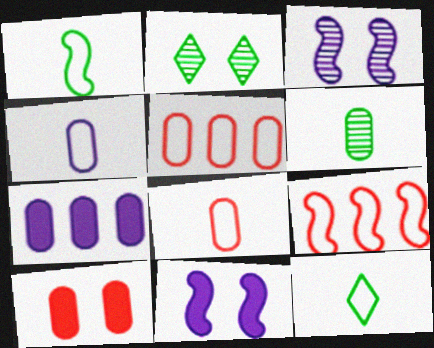[]